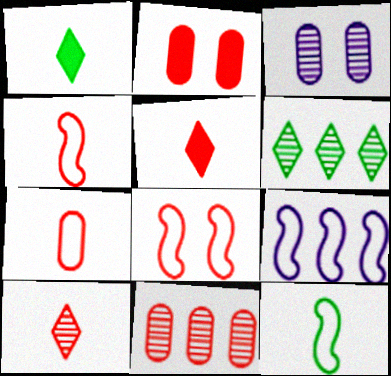[[2, 7, 11], 
[5, 8, 11], 
[8, 9, 12]]